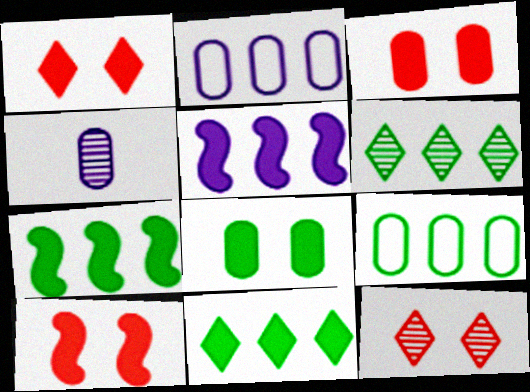[[1, 3, 10], 
[3, 4, 9], 
[6, 7, 9]]